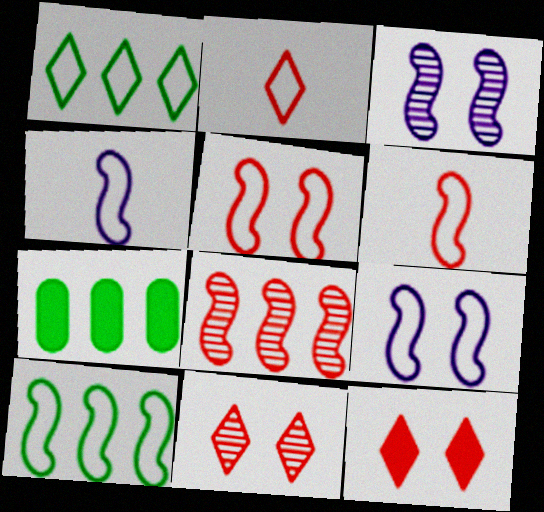[[2, 3, 7], 
[4, 5, 10], 
[4, 7, 11], 
[6, 9, 10]]